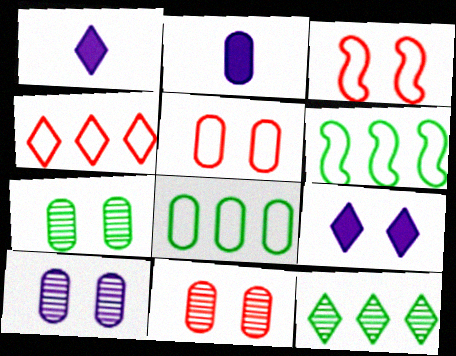[[1, 6, 11], 
[2, 3, 12], 
[2, 8, 11], 
[3, 7, 9], 
[7, 10, 11]]